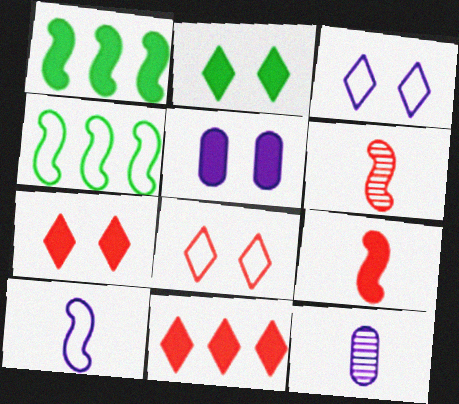[[1, 8, 12], 
[4, 7, 12]]